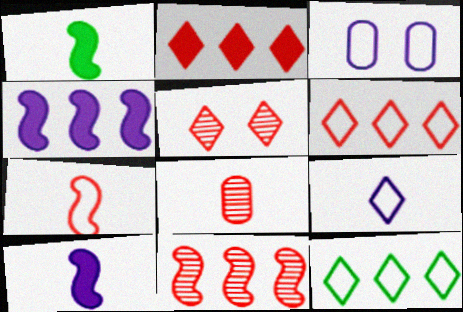[[1, 8, 9], 
[3, 7, 12], 
[5, 8, 11]]